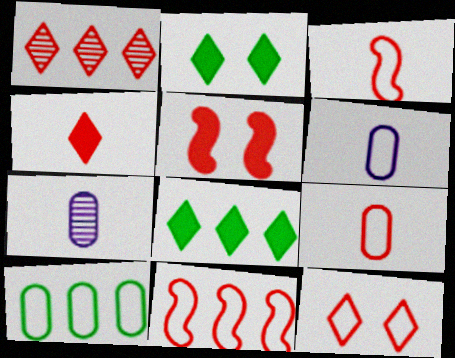[[1, 4, 12], 
[1, 5, 9], 
[2, 7, 11], 
[9, 11, 12]]